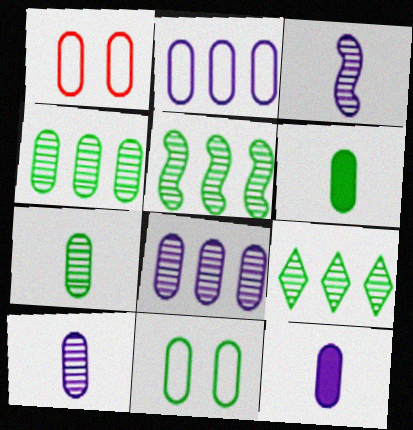[[1, 4, 12], 
[1, 6, 8], 
[4, 5, 9], 
[4, 6, 11]]